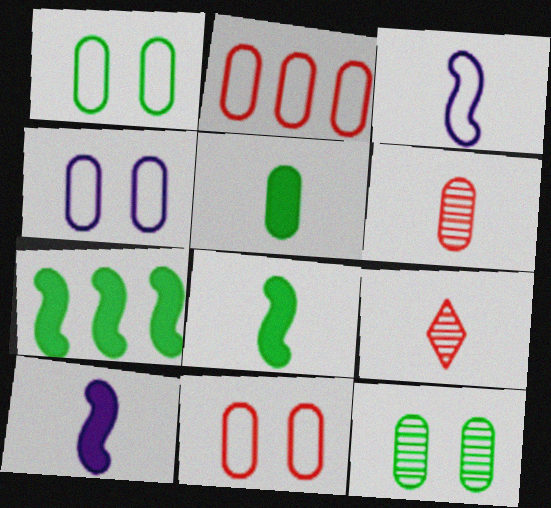[[1, 4, 11], 
[3, 5, 9], 
[4, 7, 9]]